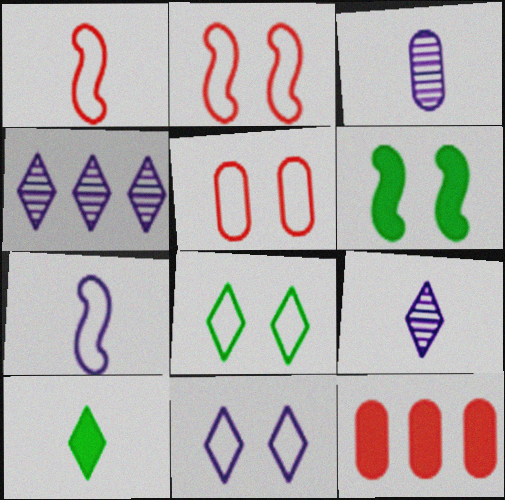[[1, 3, 10]]